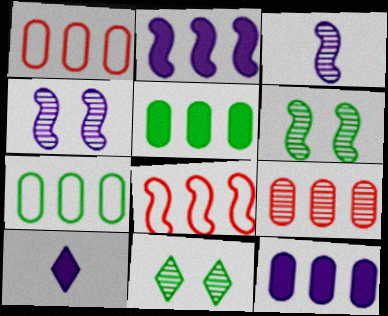[[1, 6, 10], 
[3, 9, 11], 
[7, 9, 12]]